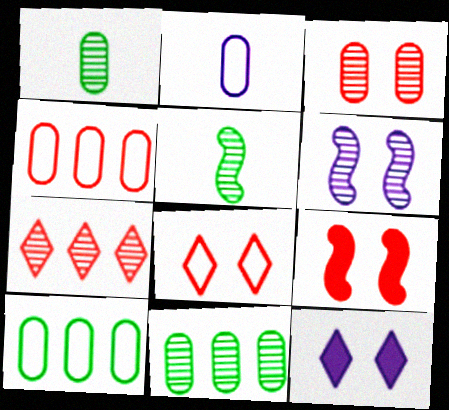[[1, 6, 7], 
[3, 8, 9], 
[4, 5, 12]]